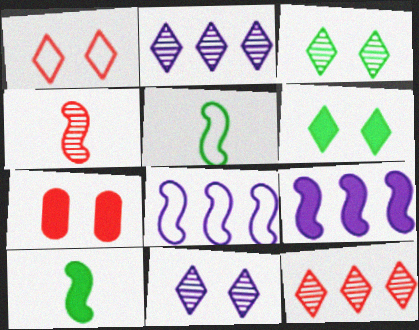[[1, 6, 11], 
[2, 5, 7]]